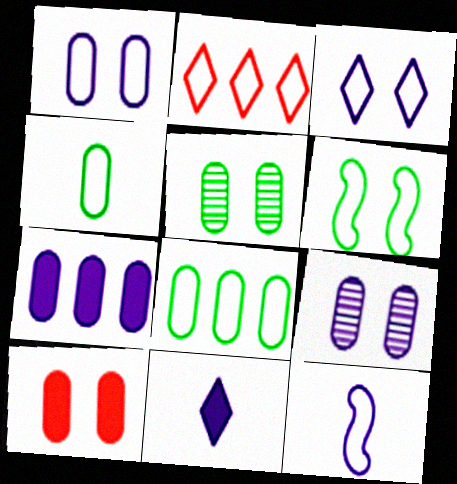[[1, 5, 10]]